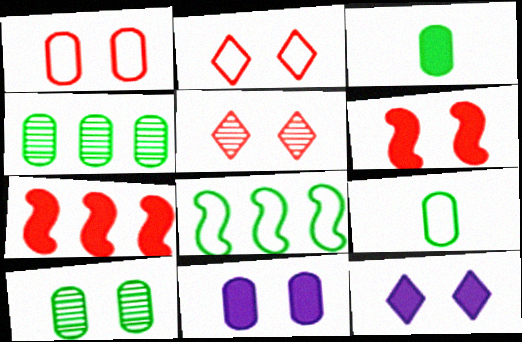[[1, 5, 6], 
[1, 10, 11], 
[3, 7, 12]]